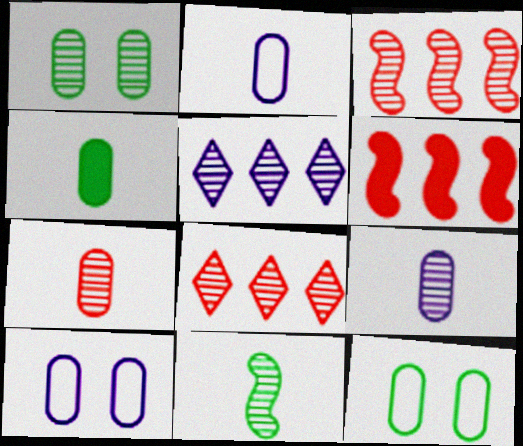[[2, 4, 7]]